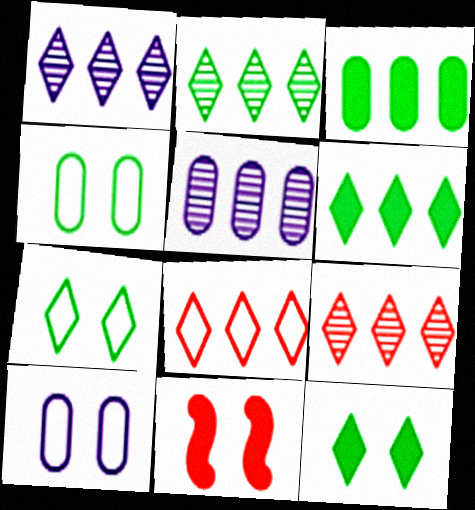[[1, 2, 9], 
[1, 6, 8]]